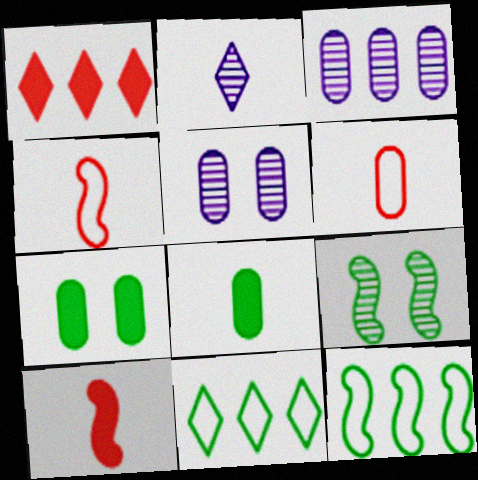[[1, 3, 12], 
[2, 4, 8], 
[3, 6, 7], 
[5, 10, 11], 
[8, 9, 11]]